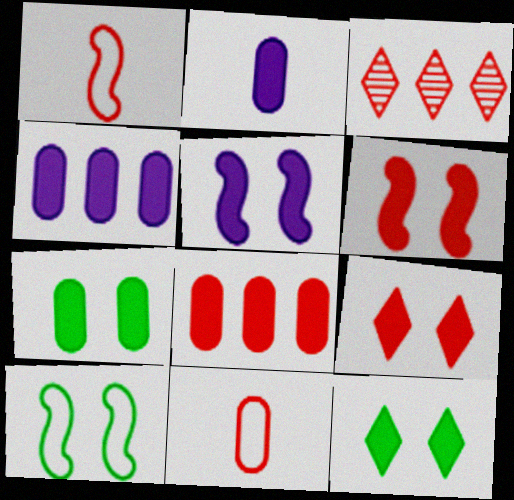[[2, 3, 10], 
[2, 7, 8], 
[3, 6, 11], 
[5, 7, 9]]